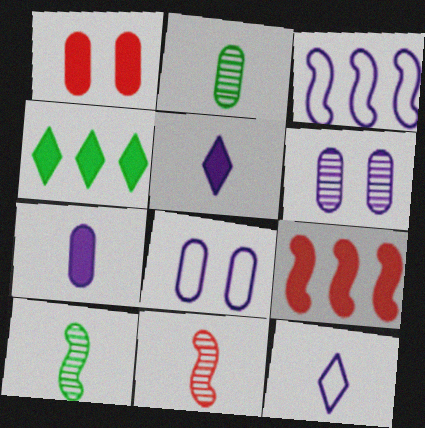[[3, 5, 6], 
[3, 8, 12], 
[4, 8, 11]]